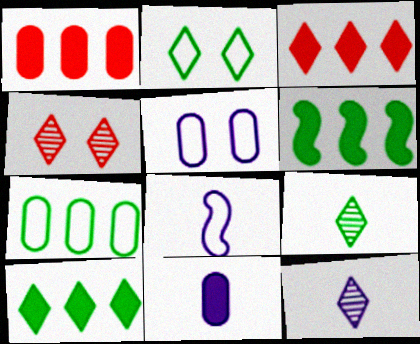[[2, 3, 12], 
[2, 9, 10], 
[8, 11, 12]]